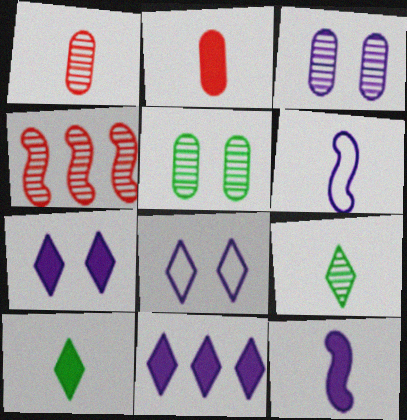[[1, 6, 10], 
[2, 6, 9], 
[2, 10, 12], 
[3, 4, 9], 
[3, 6, 11]]